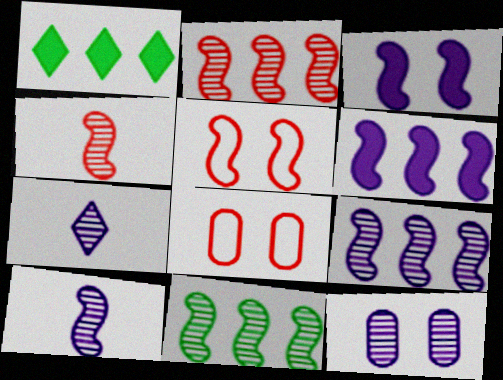[[1, 8, 10], 
[2, 9, 11], 
[7, 9, 12]]